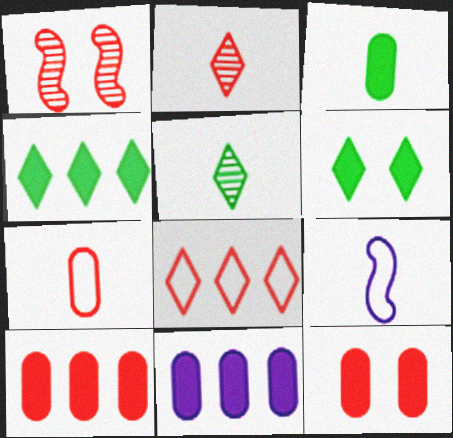[[2, 3, 9], 
[3, 11, 12]]